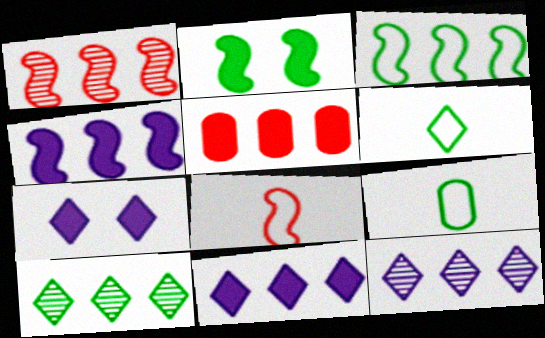[[1, 3, 4], 
[1, 7, 9], 
[2, 9, 10], 
[3, 5, 12]]